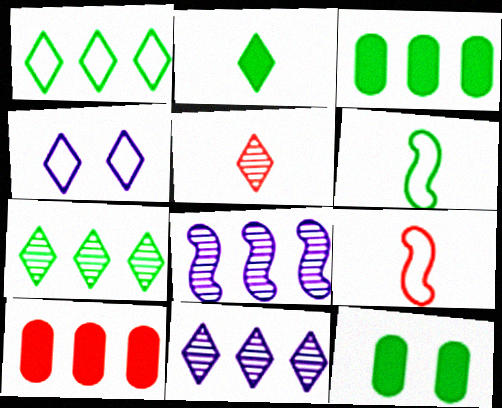[[1, 8, 10], 
[6, 7, 12], 
[9, 11, 12]]